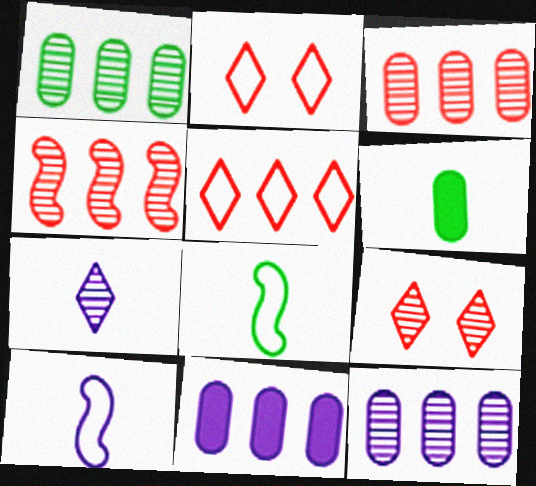[[1, 3, 12], 
[8, 9, 11]]